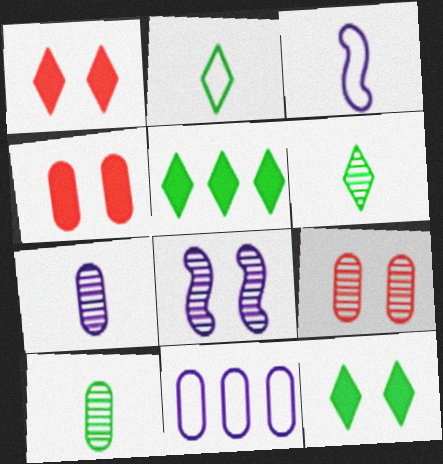[[3, 5, 9], 
[4, 10, 11]]